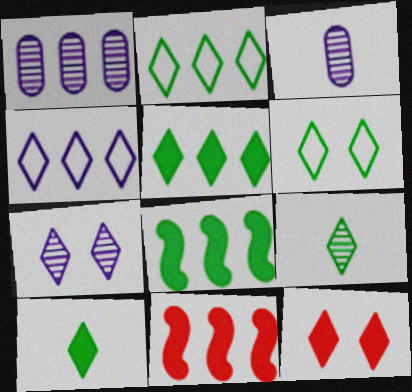[[1, 2, 11], 
[3, 6, 11], 
[4, 9, 12], 
[5, 6, 9], 
[6, 7, 12]]